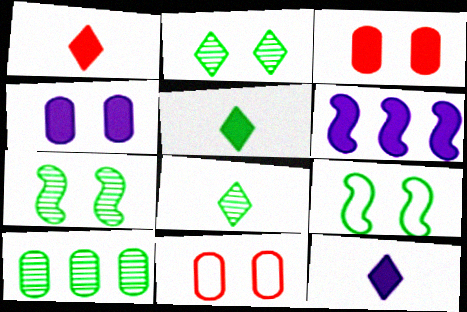[[1, 5, 12], 
[3, 5, 6], 
[4, 6, 12], 
[5, 9, 10], 
[6, 8, 11], 
[7, 8, 10]]